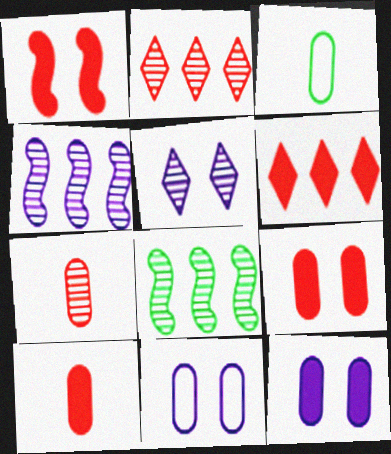[[1, 6, 10], 
[5, 7, 8]]